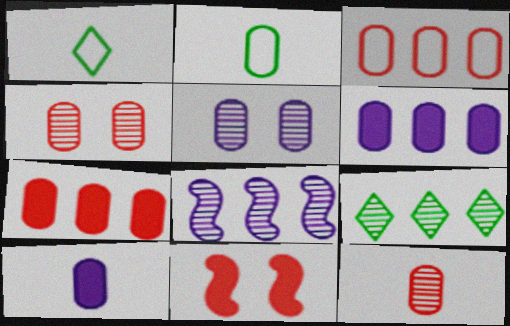[[2, 4, 6], 
[2, 5, 7], 
[2, 10, 12]]